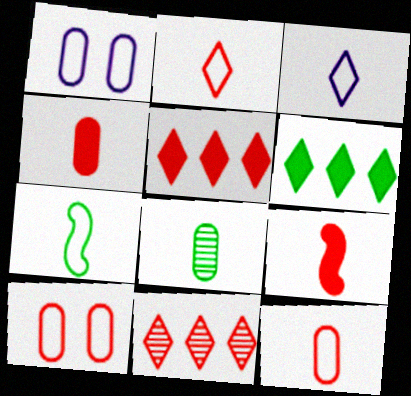[[3, 7, 12], 
[3, 8, 9], 
[9, 10, 11]]